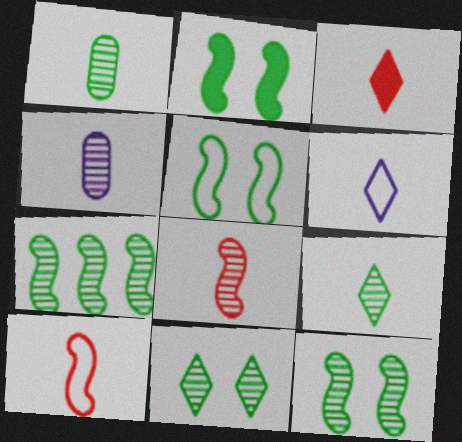[[1, 7, 11], 
[2, 5, 12], 
[3, 6, 9], 
[4, 8, 9]]